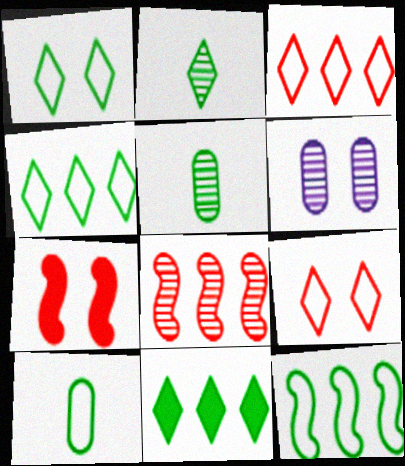[[1, 2, 11], 
[1, 6, 7], 
[1, 10, 12], 
[2, 6, 8]]